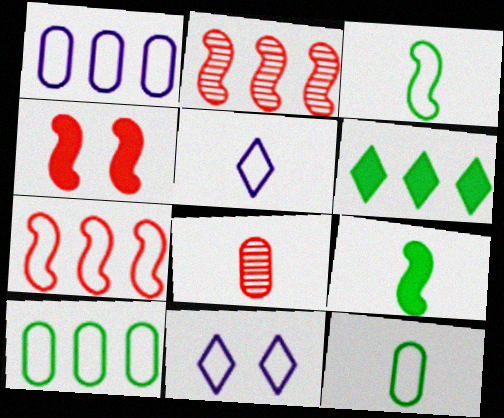[[1, 2, 6], 
[5, 8, 9], 
[7, 11, 12]]